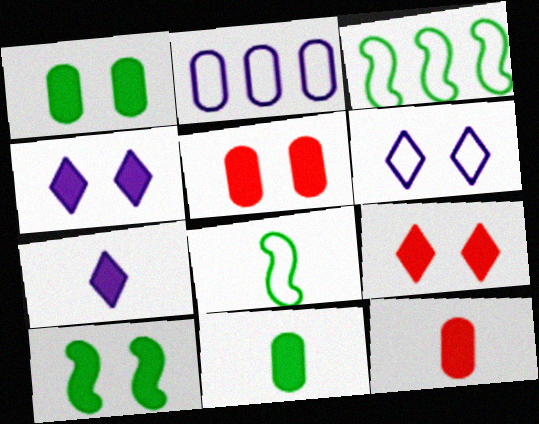[[4, 5, 10]]